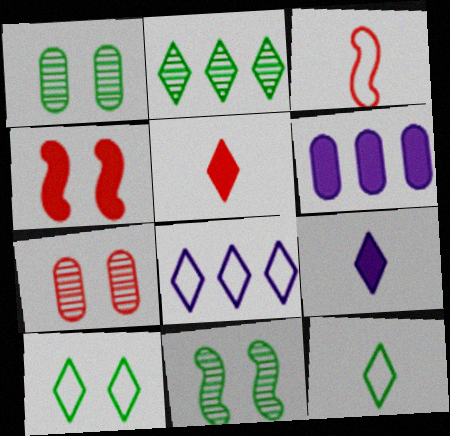[]